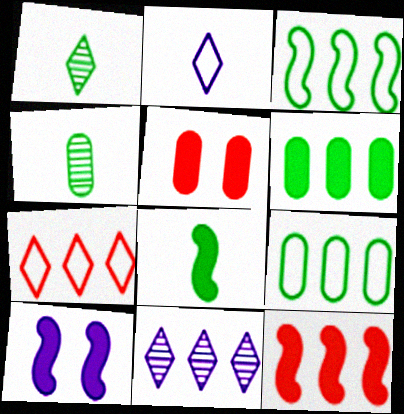[[4, 7, 10], 
[8, 10, 12], 
[9, 11, 12]]